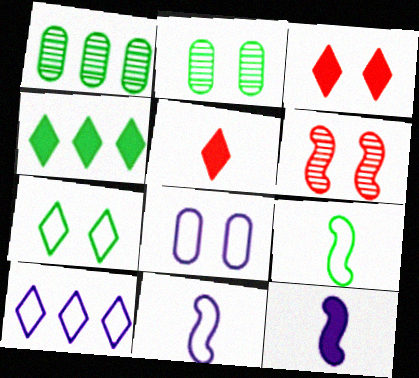[[1, 3, 11], 
[2, 4, 9], 
[8, 10, 11]]